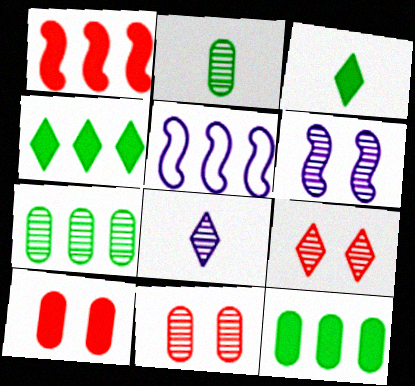[[3, 5, 11]]